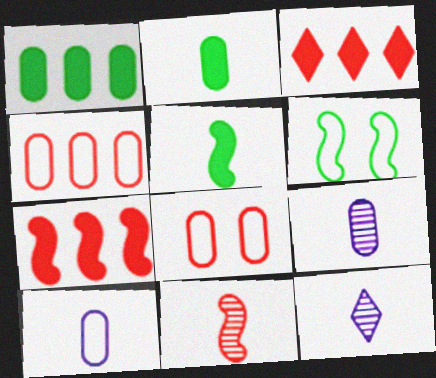[[1, 8, 9], 
[3, 6, 9], 
[3, 8, 11]]